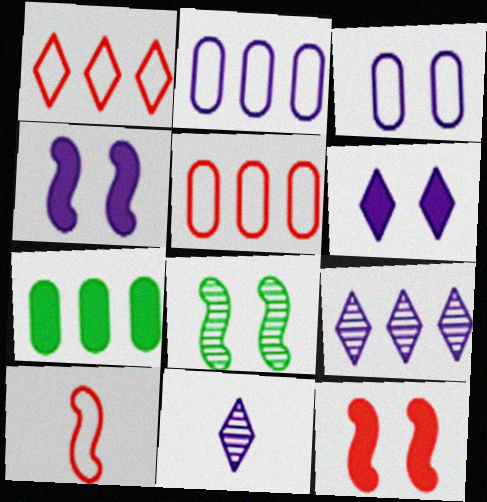[[2, 4, 11]]